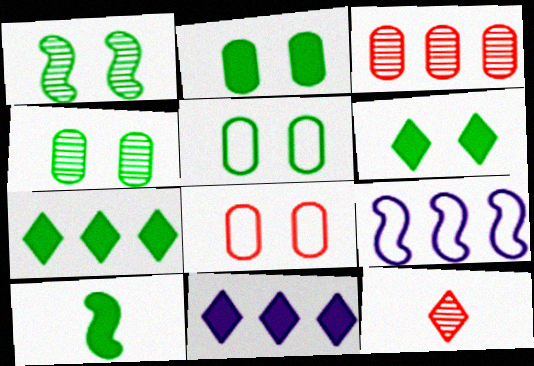[[1, 5, 6], 
[2, 4, 5], 
[2, 7, 10], 
[2, 9, 12], 
[3, 7, 9]]